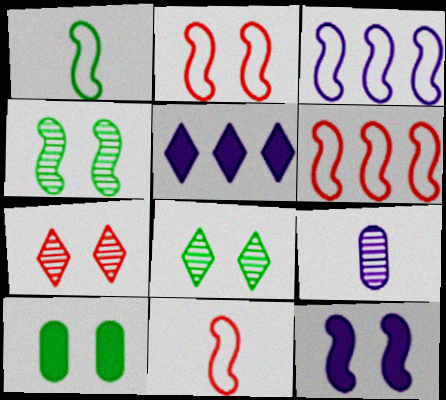[[1, 2, 3], 
[2, 4, 12], 
[2, 6, 11]]